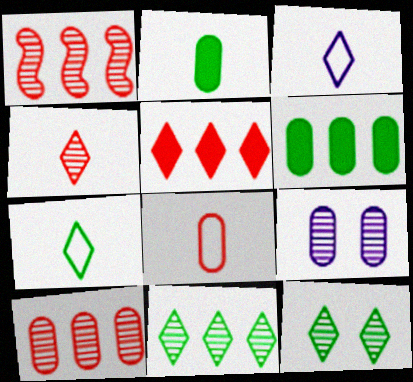[[3, 5, 12], 
[6, 8, 9]]